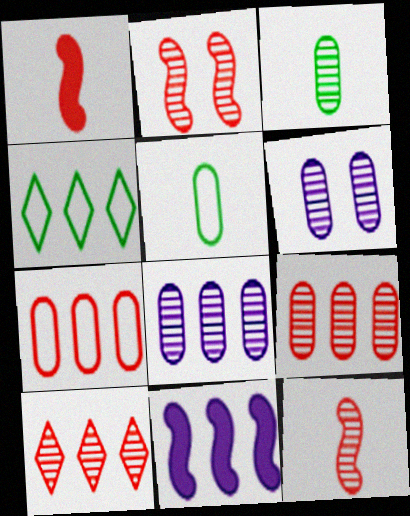[[1, 4, 6], 
[3, 6, 9], 
[4, 9, 11]]